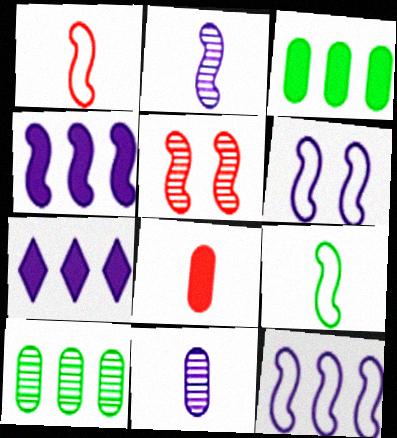[[2, 4, 6], 
[4, 5, 9], 
[6, 7, 11]]